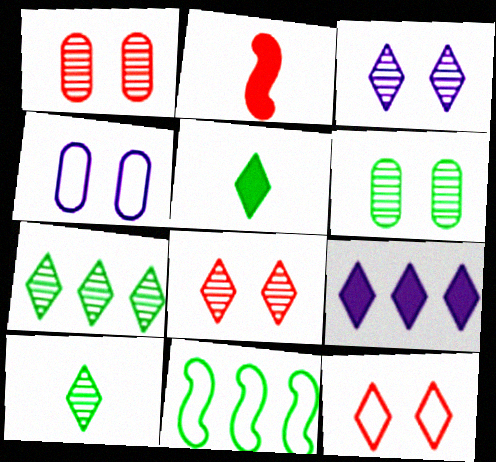[[2, 4, 7], 
[5, 6, 11], 
[9, 10, 12]]